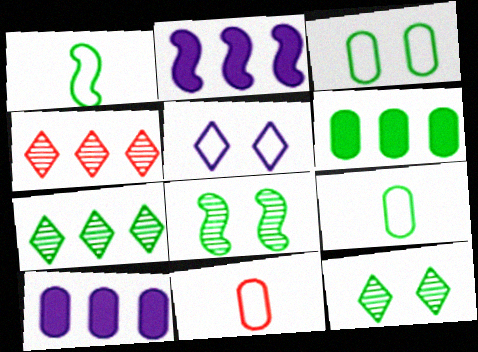[[1, 6, 12], 
[2, 11, 12]]